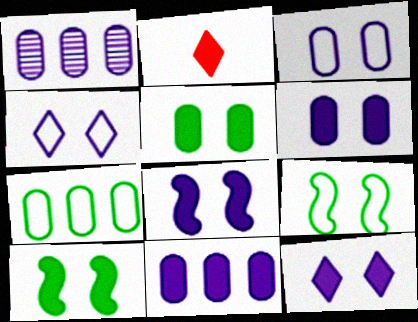[[1, 2, 9], 
[2, 10, 11], 
[6, 8, 12]]